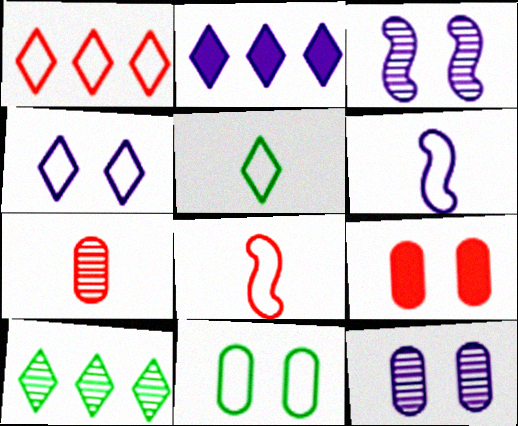[[1, 2, 10], 
[1, 4, 5], 
[1, 6, 11], 
[2, 6, 12], 
[3, 7, 10], 
[6, 9, 10], 
[9, 11, 12]]